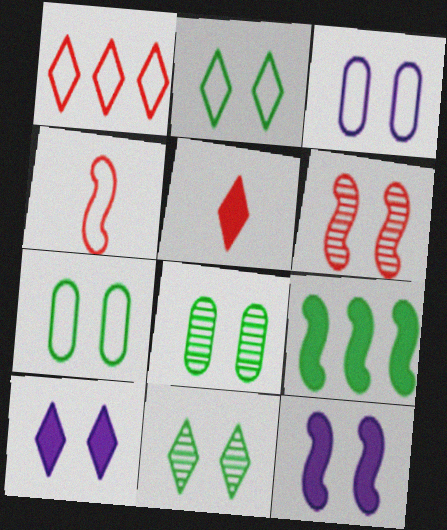[[6, 7, 10]]